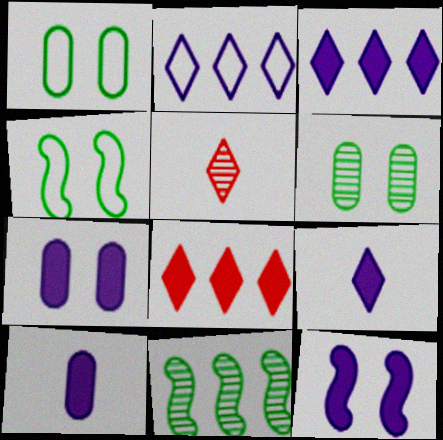[[3, 10, 12]]